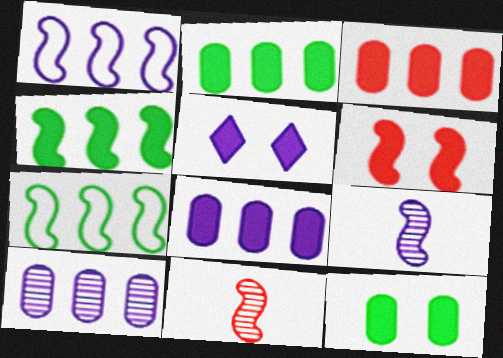[[2, 3, 8], 
[5, 6, 12], 
[6, 7, 9]]